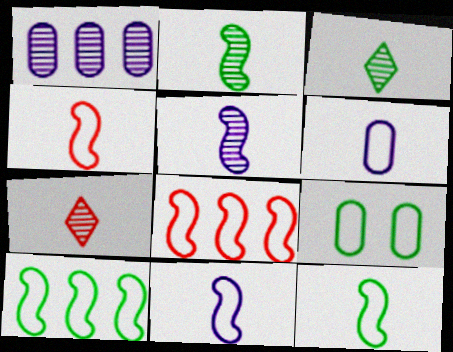[[4, 11, 12]]